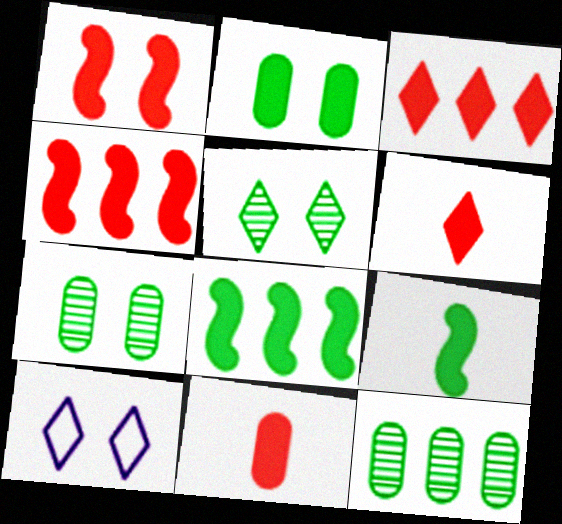[[1, 3, 11], 
[1, 7, 10]]